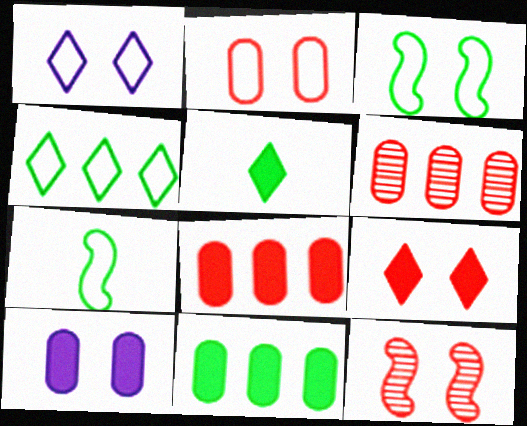[[1, 2, 3], 
[2, 9, 12]]